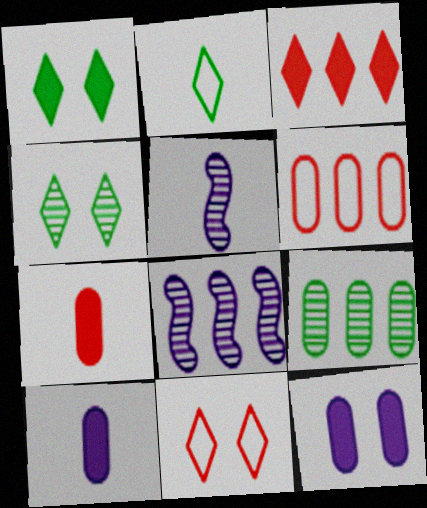[[1, 5, 6], 
[2, 5, 7]]